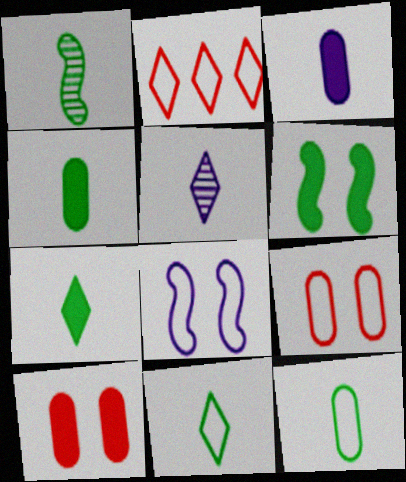[[1, 4, 11], 
[1, 7, 12], 
[2, 8, 12]]